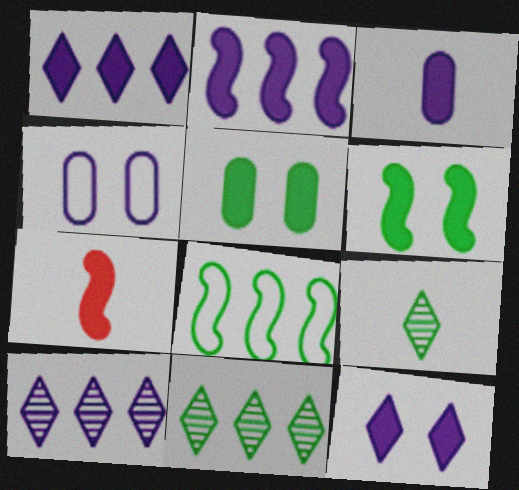[[1, 5, 7], 
[2, 3, 12], 
[2, 6, 7], 
[4, 7, 11], 
[5, 8, 9]]